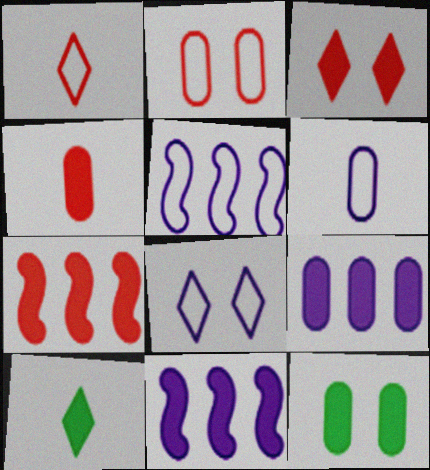[[3, 4, 7], 
[4, 9, 12], 
[5, 6, 8]]